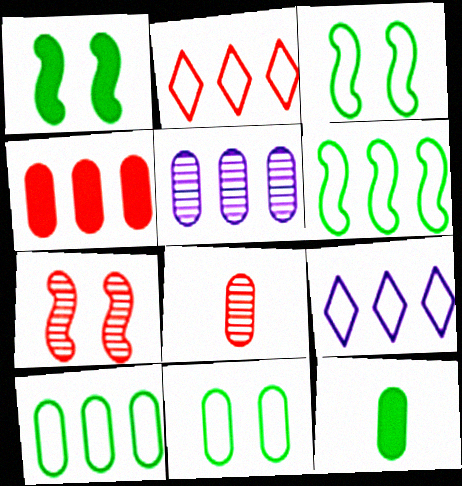[[1, 8, 9], 
[4, 5, 10], 
[7, 9, 12]]